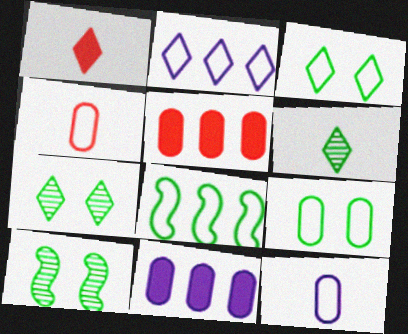[[1, 2, 7]]